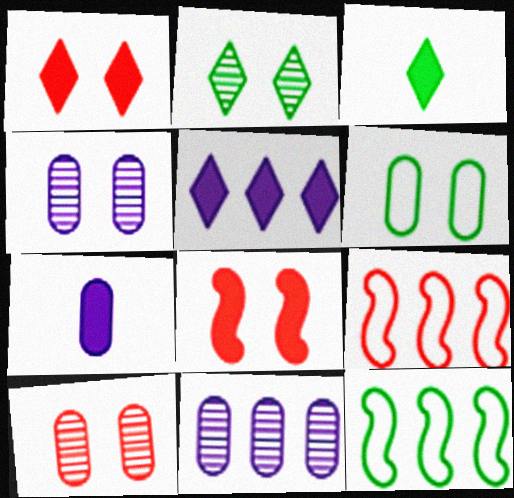[[1, 3, 5], 
[2, 7, 9], 
[3, 4, 9]]